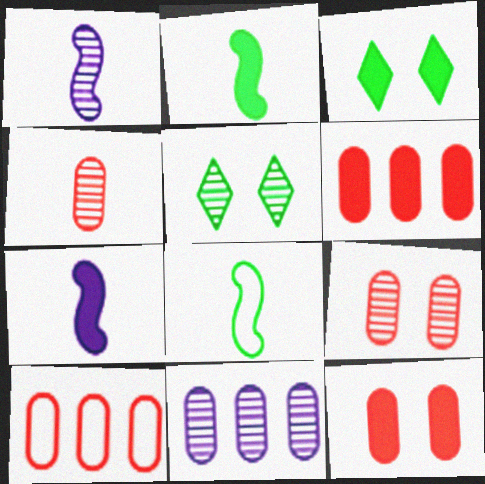[[1, 3, 10], 
[3, 6, 7], 
[4, 10, 12], 
[5, 7, 10]]